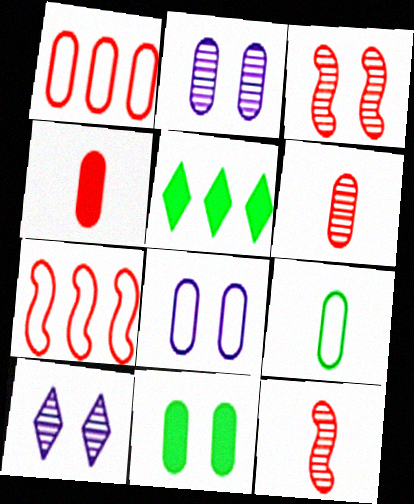[[1, 8, 9], 
[5, 8, 12]]